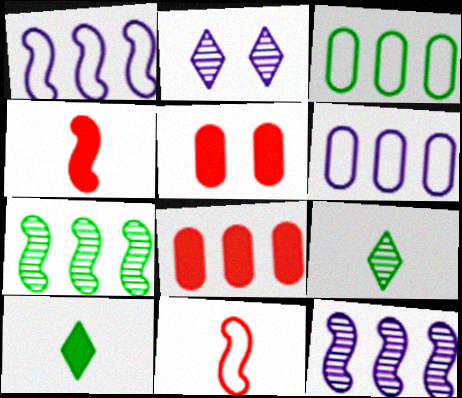[[1, 5, 9], 
[2, 3, 4]]